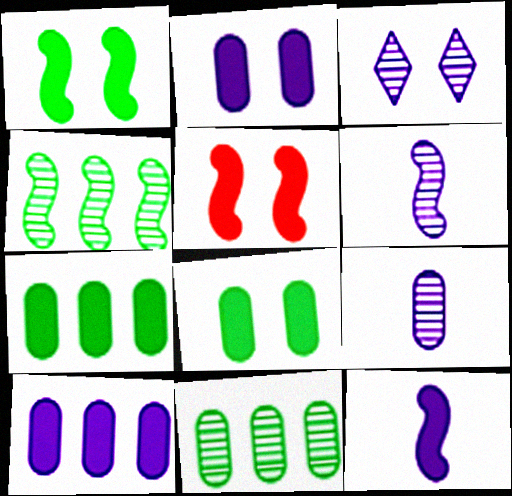[]